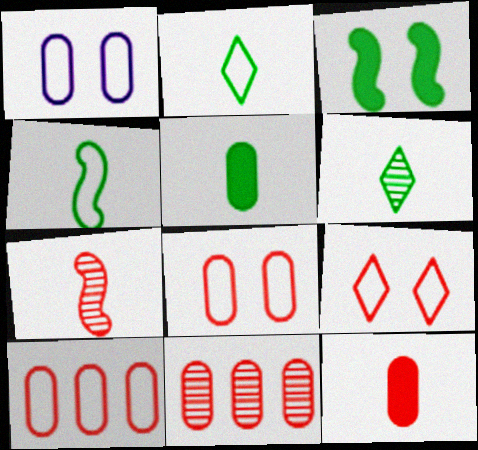[[1, 5, 11], 
[4, 5, 6], 
[8, 11, 12]]